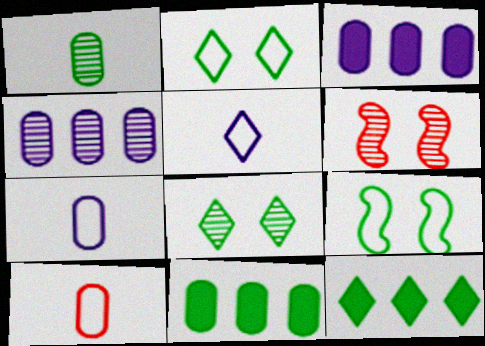[[1, 9, 12], 
[5, 6, 11], 
[6, 7, 12]]